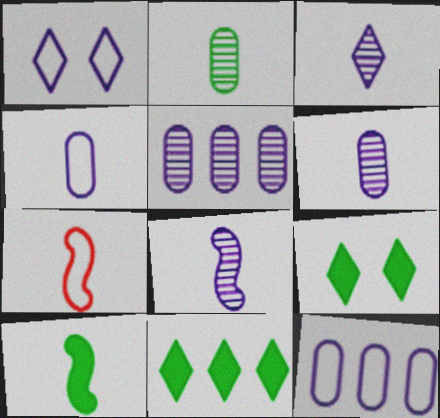[[3, 6, 8], 
[5, 7, 9], 
[7, 8, 10]]